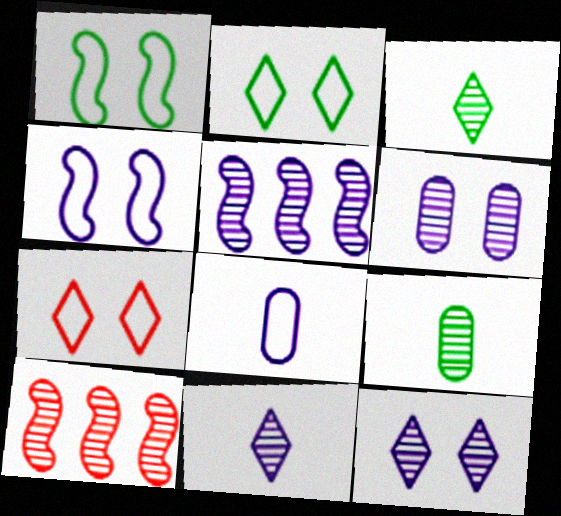[[3, 6, 10], 
[5, 6, 11], 
[9, 10, 12]]